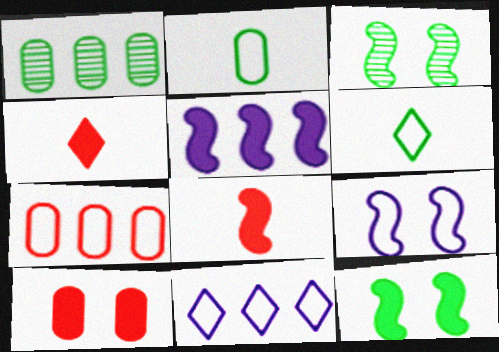[[1, 4, 9], 
[1, 6, 12], 
[5, 8, 12], 
[6, 7, 9]]